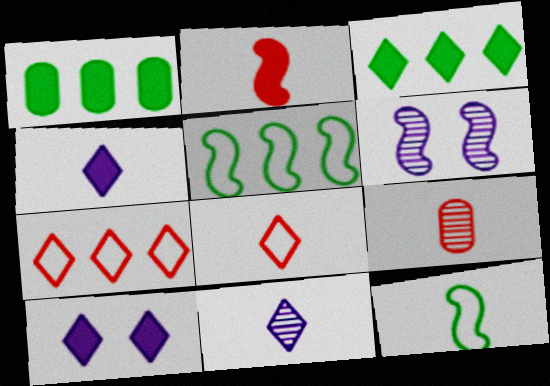[[1, 2, 10], 
[1, 6, 8], 
[2, 5, 6], 
[2, 8, 9], 
[4, 9, 12], 
[5, 9, 10]]